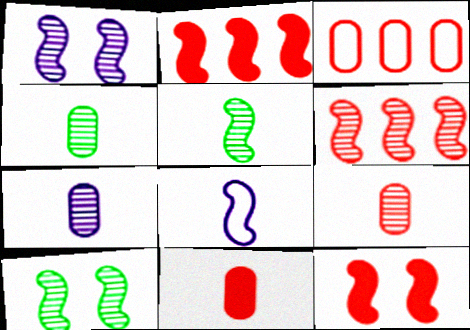[[1, 5, 6], 
[2, 8, 10], 
[4, 7, 9]]